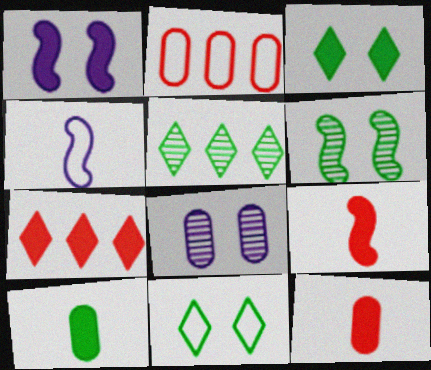[[1, 7, 10], 
[2, 4, 11], 
[2, 8, 10]]